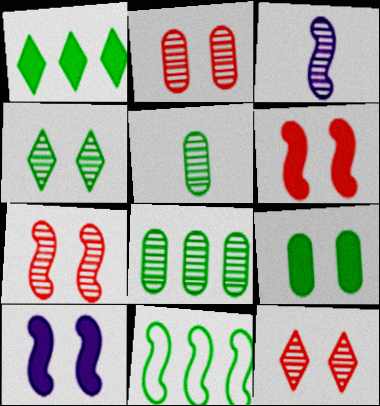[[1, 8, 11], 
[2, 7, 12], 
[3, 6, 11], 
[3, 8, 12]]